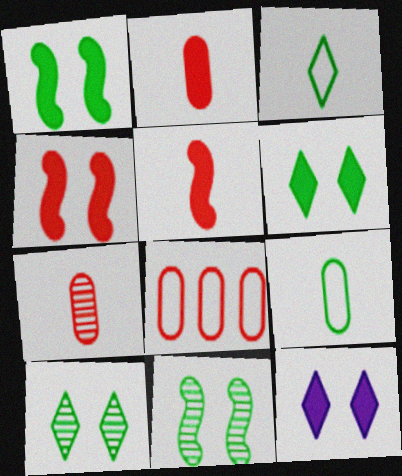[]